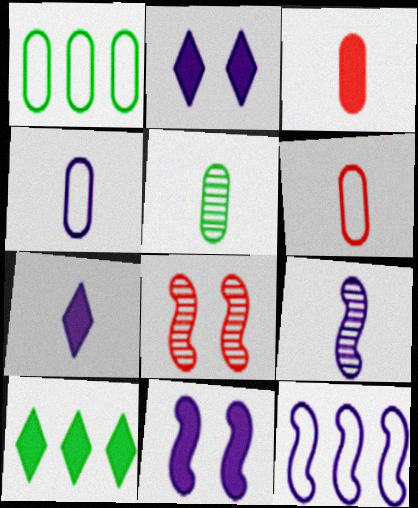[[1, 7, 8], 
[3, 4, 5], 
[3, 10, 11], 
[4, 7, 9], 
[4, 8, 10], 
[9, 11, 12]]